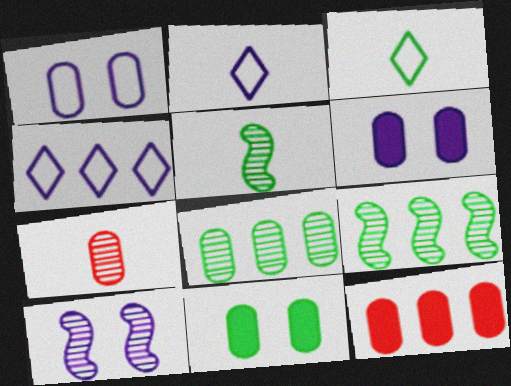[[3, 9, 11], 
[3, 10, 12], 
[4, 9, 12]]